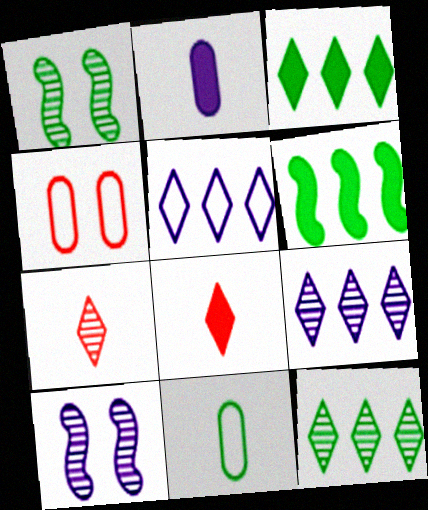[[1, 3, 11], 
[2, 5, 10]]